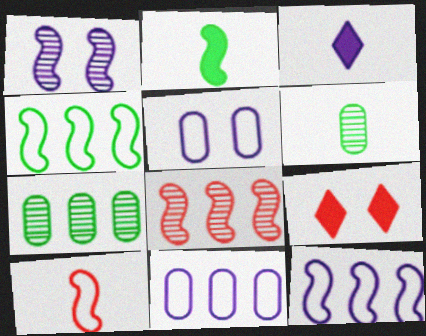[[1, 3, 11], 
[3, 6, 10], 
[6, 9, 12]]